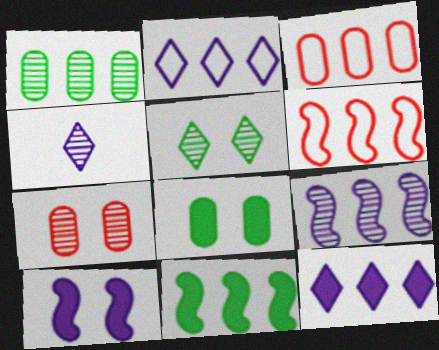[[1, 6, 12], 
[4, 6, 8], 
[6, 9, 11]]